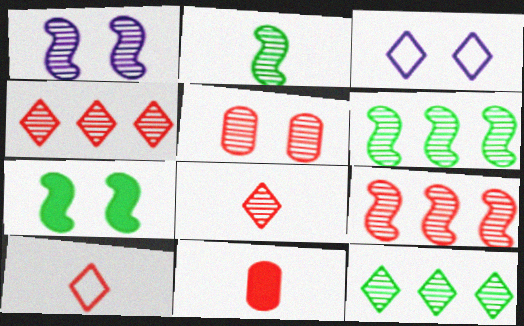[[1, 2, 9], 
[3, 5, 7], 
[3, 6, 11], 
[5, 8, 9]]